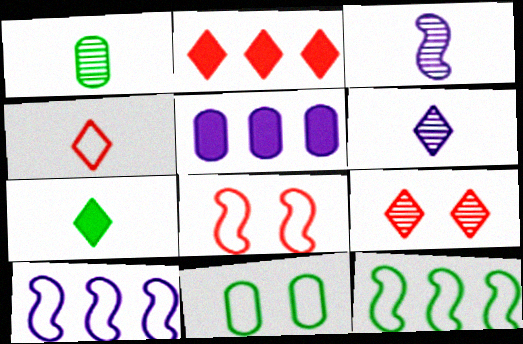[[2, 3, 11], 
[2, 4, 9], 
[4, 6, 7], 
[4, 10, 11]]